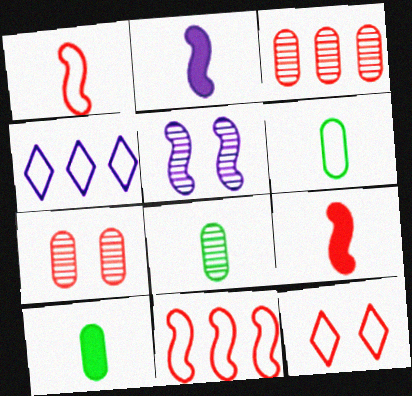[[3, 9, 12], 
[6, 8, 10]]